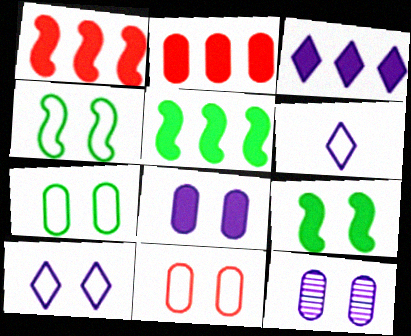[[2, 3, 5], 
[4, 10, 11]]